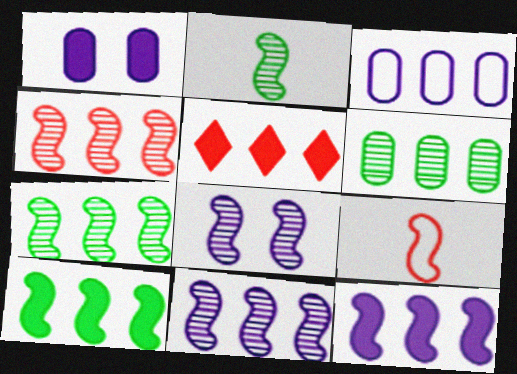[[2, 4, 8], 
[3, 5, 7], 
[4, 7, 11], 
[8, 9, 10]]